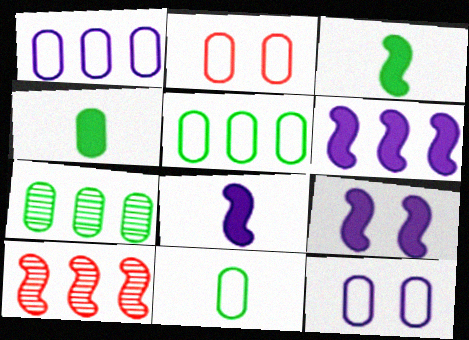[[1, 2, 11], 
[6, 8, 9]]